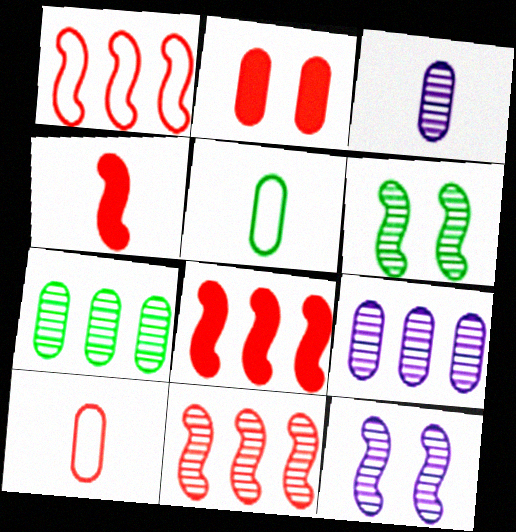[[1, 8, 11], 
[2, 5, 9]]